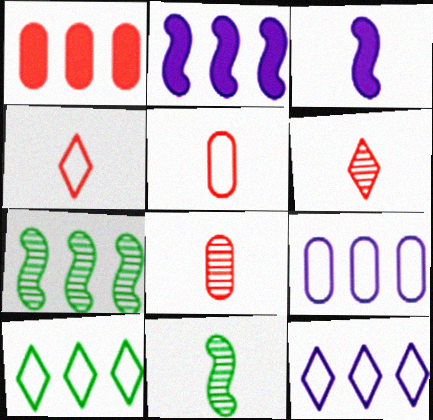[[1, 7, 12]]